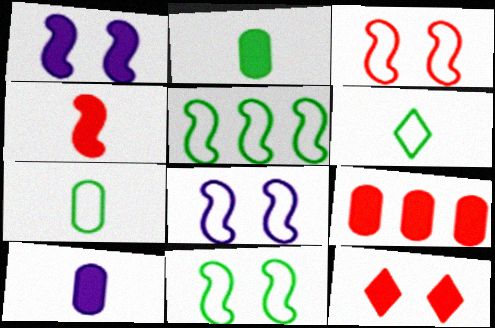[[3, 8, 11], 
[4, 9, 12]]